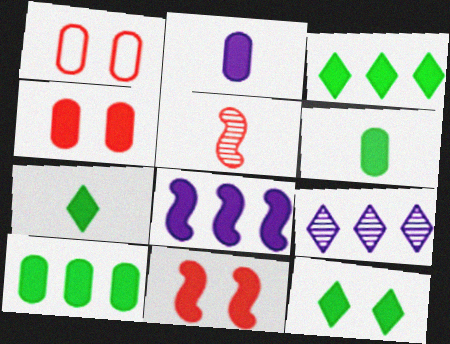[[2, 3, 11], 
[2, 4, 10], 
[3, 7, 12], 
[4, 7, 8]]